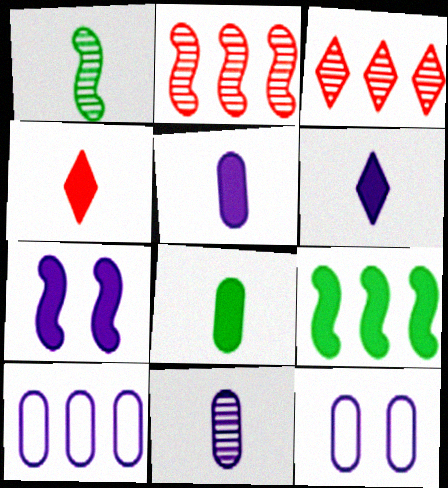[[3, 9, 10]]